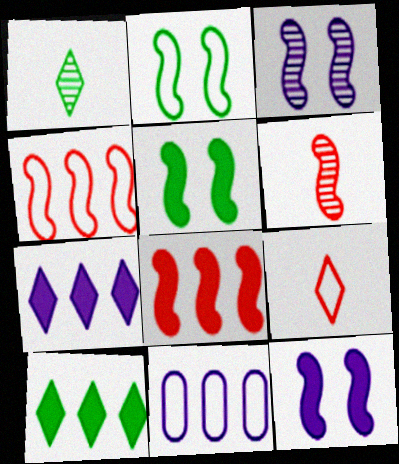[[2, 9, 11]]